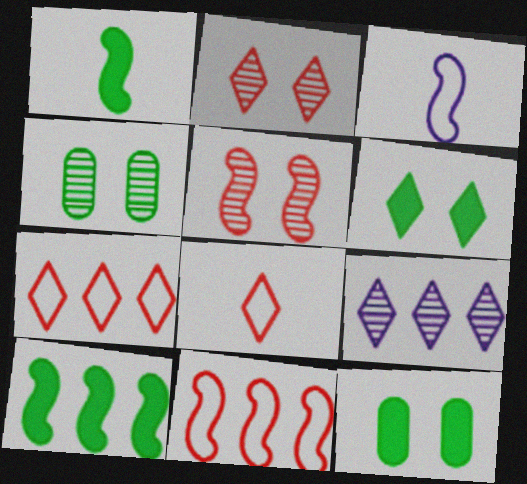[[3, 5, 10], 
[6, 8, 9]]